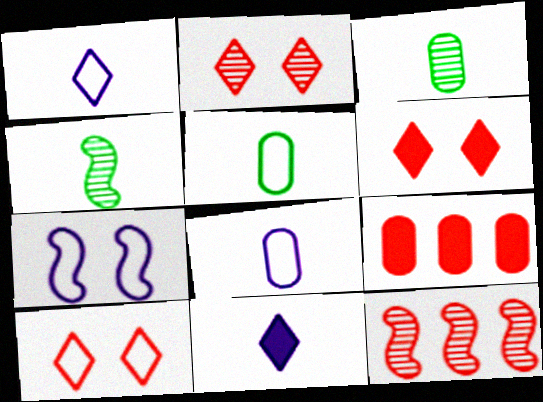[[2, 6, 10]]